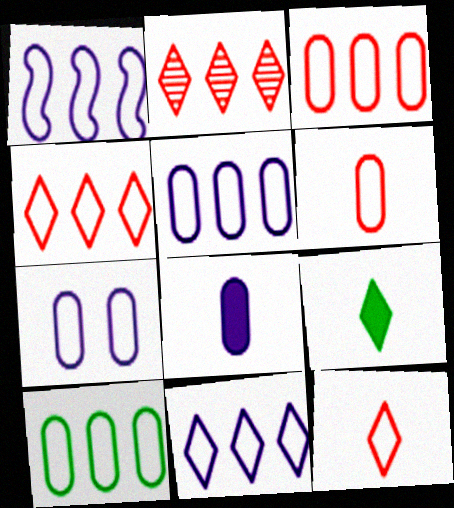[[1, 4, 10], 
[1, 5, 11], 
[3, 5, 10], 
[6, 7, 10]]